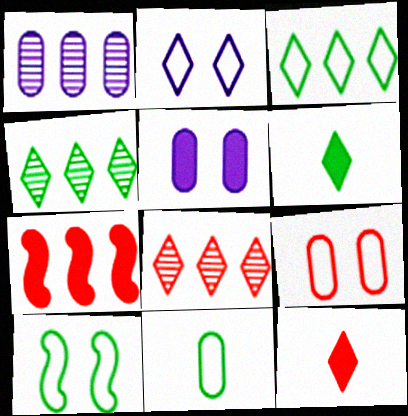[[1, 3, 7], 
[1, 10, 12], 
[2, 4, 12], 
[2, 6, 8], 
[2, 9, 10], 
[3, 10, 11], 
[5, 6, 7]]